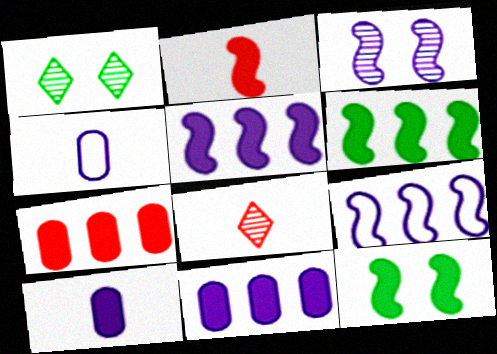[[2, 5, 12]]